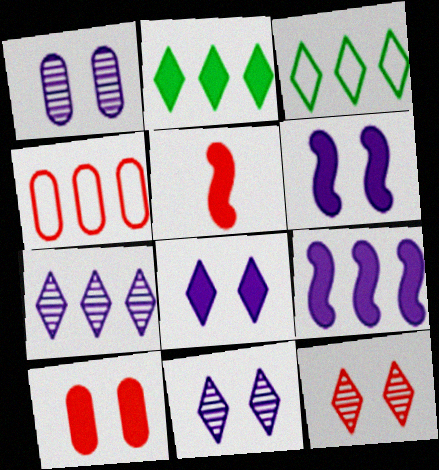[[1, 3, 5], 
[4, 5, 12]]